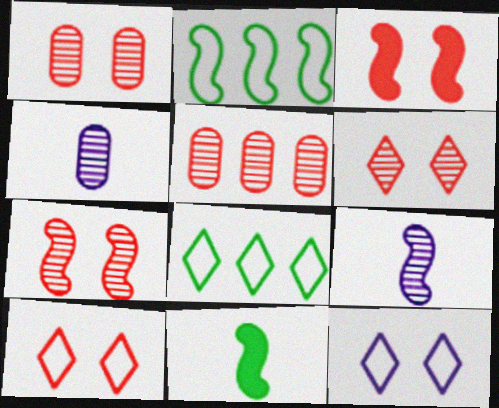[[1, 3, 10], 
[1, 6, 7], 
[2, 3, 9], 
[3, 4, 8], 
[5, 11, 12]]